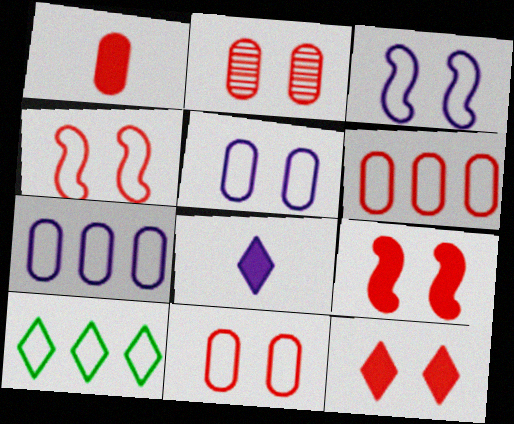[[1, 2, 6], 
[2, 4, 12]]